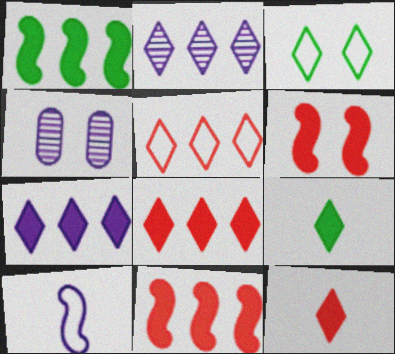[[2, 3, 12], 
[3, 4, 6], 
[4, 7, 10]]